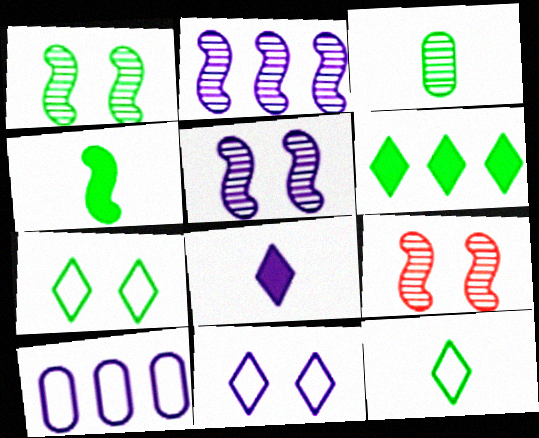[[1, 5, 9], 
[3, 4, 12], 
[5, 8, 10]]